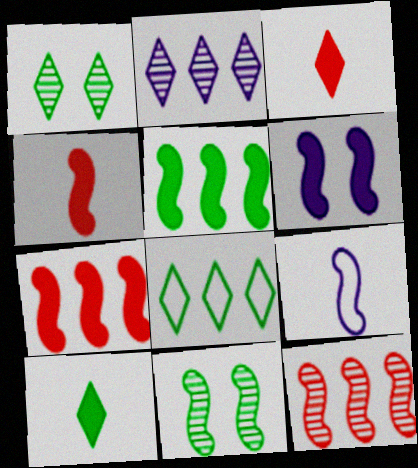[[1, 8, 10], 
[4, 5, 6], 
[7, 9, 11]]